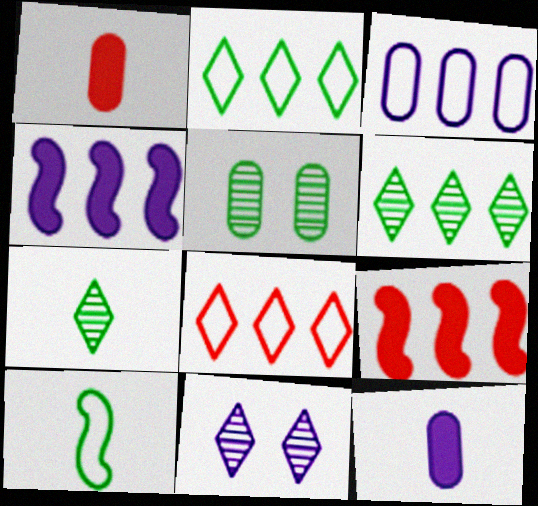[[1, 3, 5], 
[3, 6, 9]]